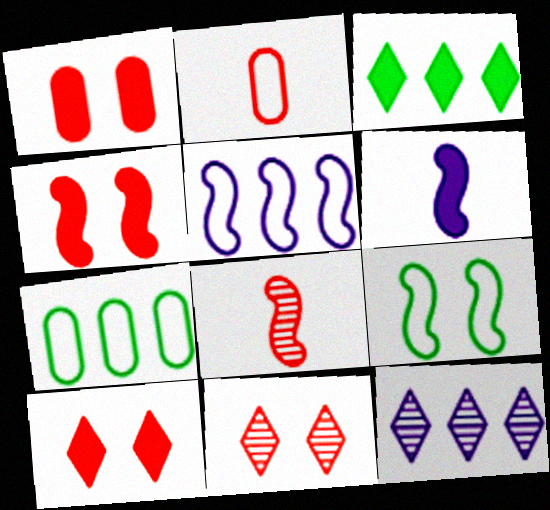[[1, 3, 6], 
[1, 4, 10], 
[6, 7, 11]]